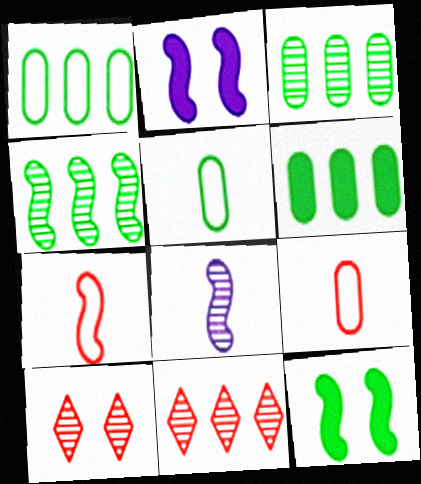[[1, 3, 6], 
[2, 4, 7], 
[2, 5, 11], 
[3, 8, 10]]